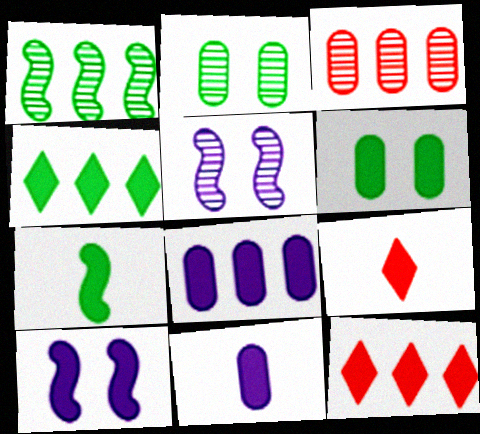[[4, 6, 7], 
[7, 9, 11]]